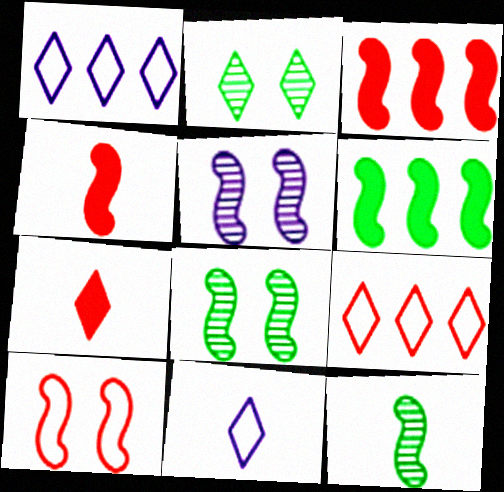[[1, 2, 7]]